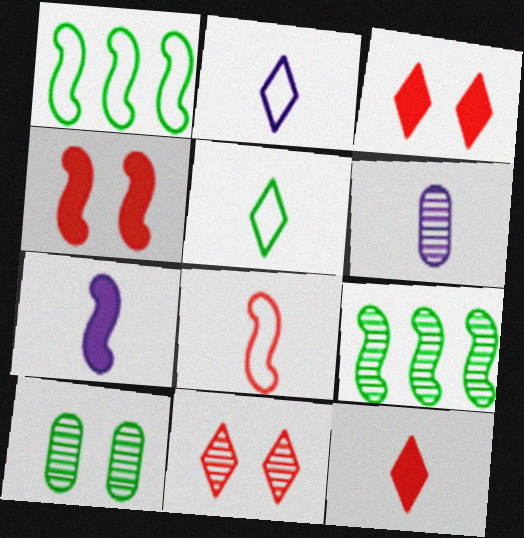[[1, 3, 6], 
[2, 6, 7], 
[6, 9, 11]]